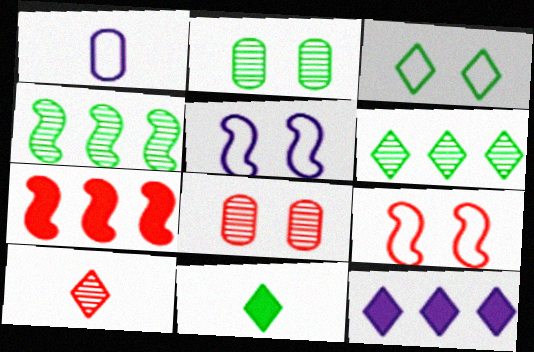[[3, 6, 11], 
[3, 10, 12]]